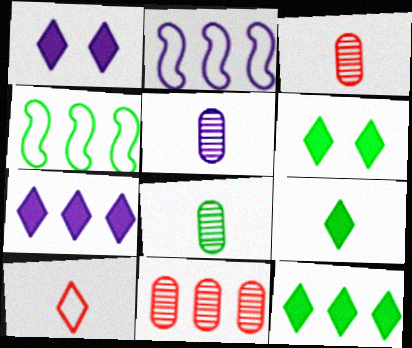[[1, 2, 5], 
[1, 3, 4], 
[2, 3, 6], 
[2, 11, 12], 
[3, 5, 8], 
[4, 6, 8], 
[4, 7, 11], 
[6, 9, 12]]